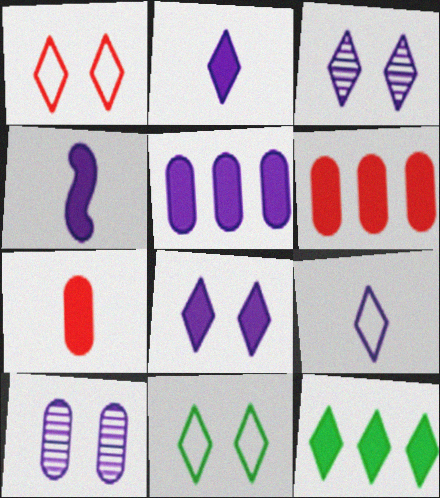[[4, 5, 8]]